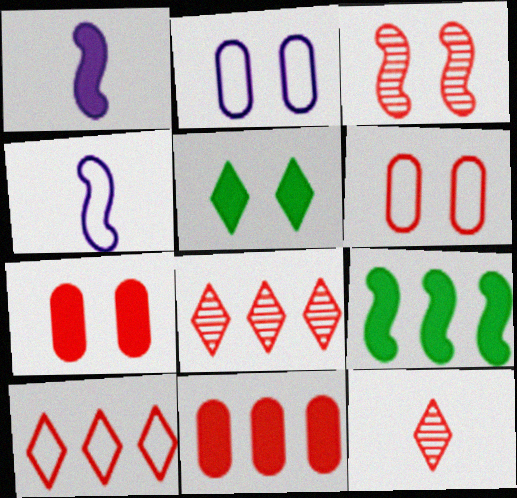[[1, 5, 11], 
[2, 3, 5], 
[2, 9, 12], 
[3, 4, 9]]